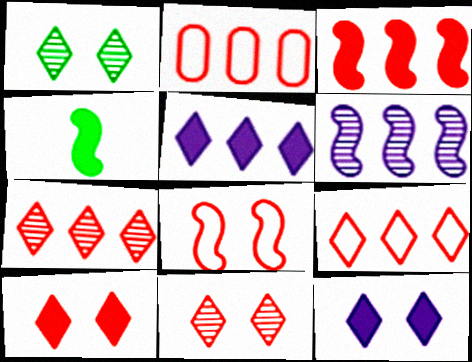[[2, 3, 7], 
[4, 6, 8]]